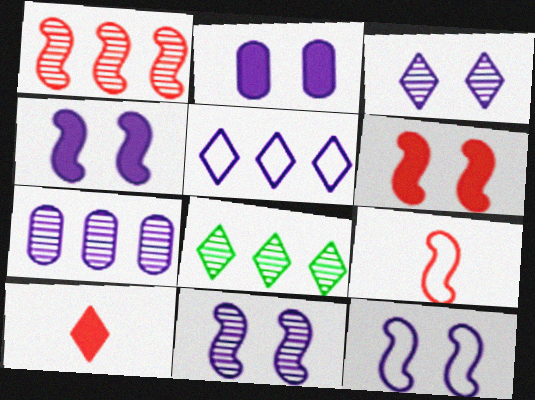[[1, 6, 9], 
[1, 7, 8], 
[2, 3, 12], 
[2, 8, 9], 
[4, 11, 12]]